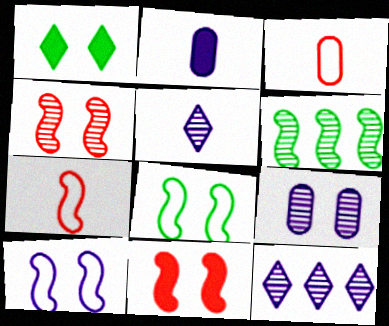[[2, 10, 12]]